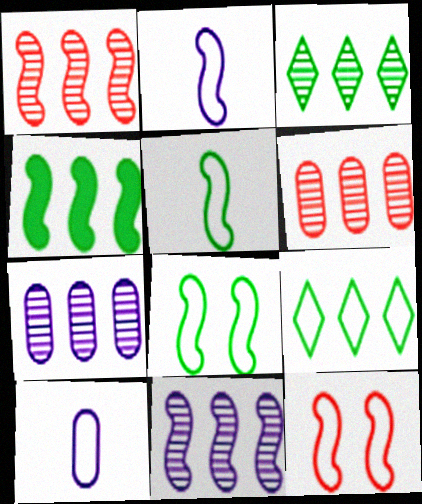[[1, 3, 7], 
[3, 6, 11], 
[9, 10, 12]]